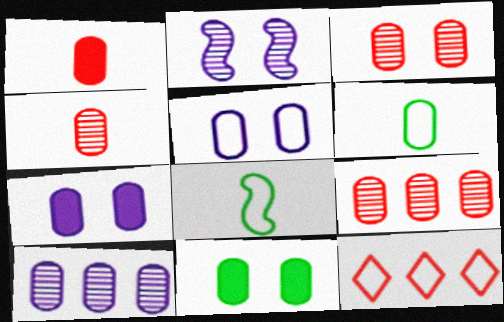[[3, 4, 9], 
[3, 5, 11], 
[5, 8, 12], 
[6, 7, 9]]